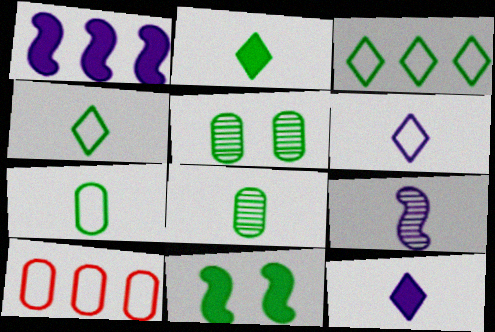[[3, 8, 11]]